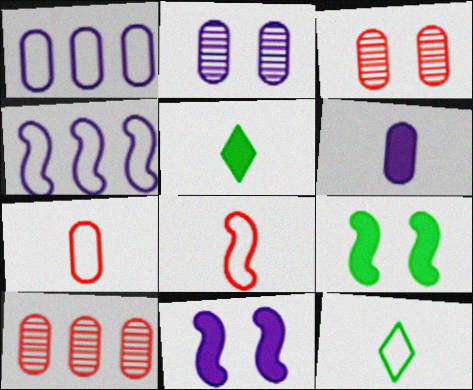[[1, 2, 6], 
[3, 4, 5], 
[10, 11, 12]]